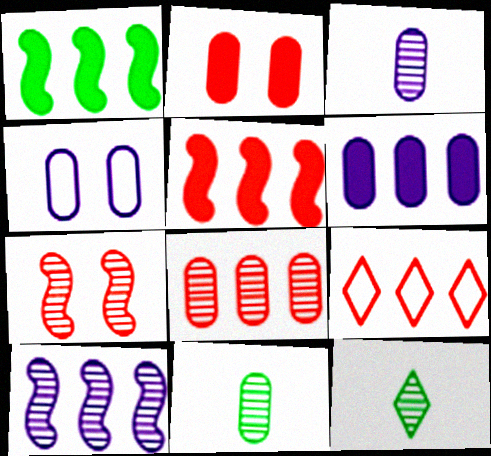[[3, 4, 6], 
[4, 5, 12], 
[5, 8, 9]]